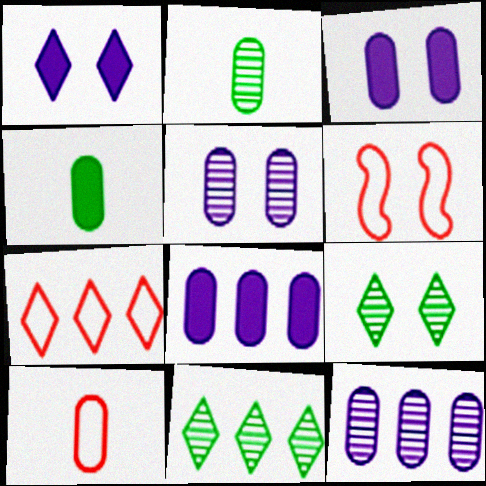[[3, 6, 9], 
[6, 7, 10]]